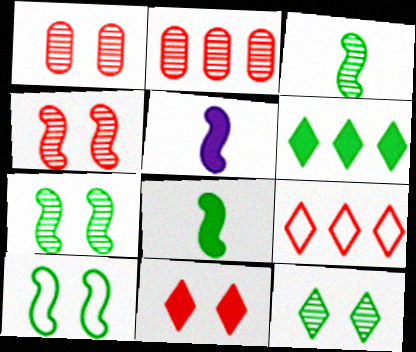[]